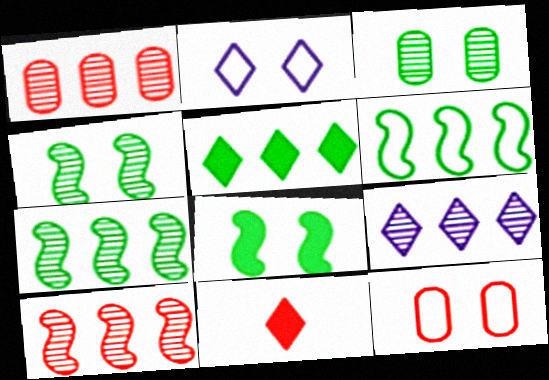[[1, 7, 9], 
[10, 11, 12]]